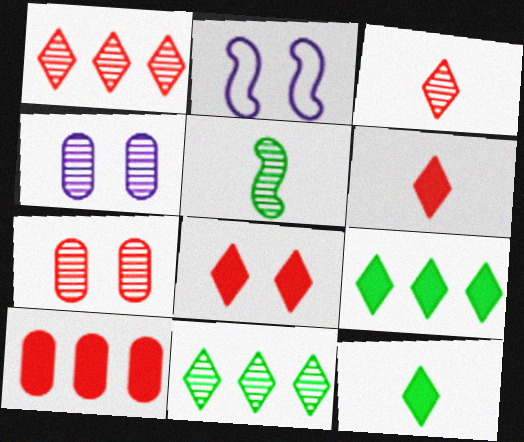[[1, 4, 5]]